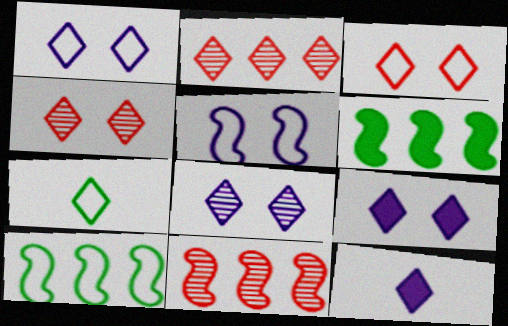[[1, 8, 9], 
[2, 7, 9]]